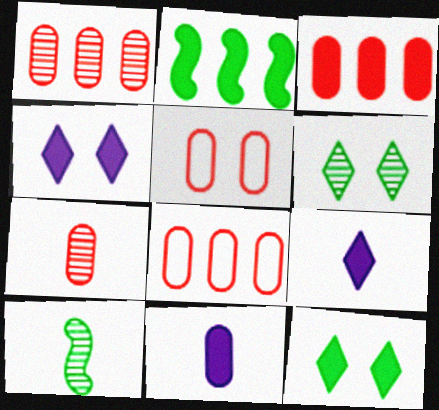[[1, 3, 8], 
[3, 5, 7], 
[4, 8, 10]]